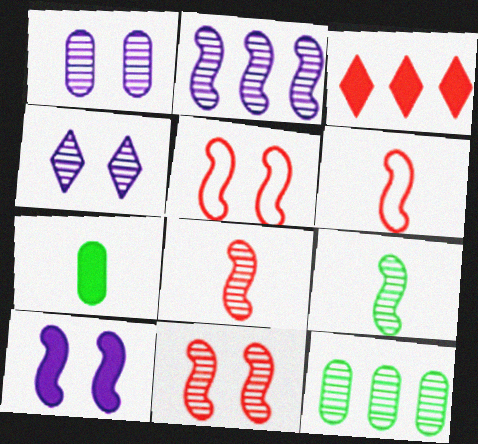[[2, 9, 11], 
[3, 7, 10], 
[4, 8, 12]]